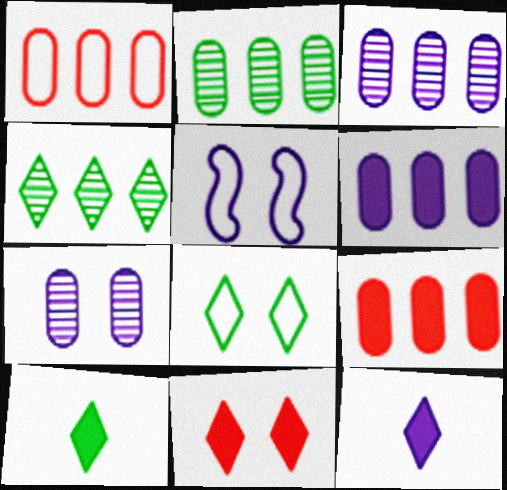[[1, 2, 6], 
[3, 5, 12], 
[4, 8, 10]]